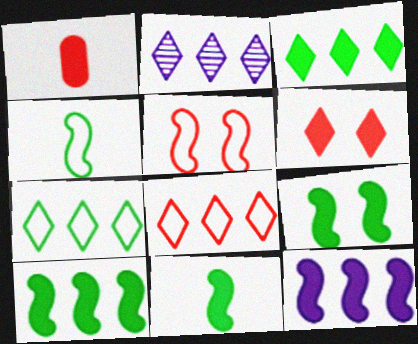[[2, 3, 8], 
[9, 10, 11]]